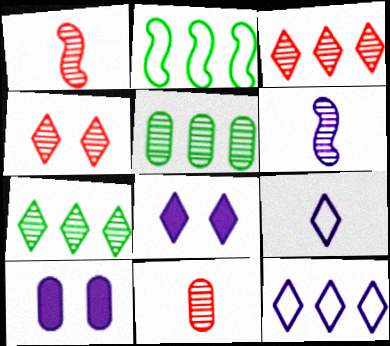[[2, 8, 11], 
[4, 5, 6], 
[6, 10, 12]]